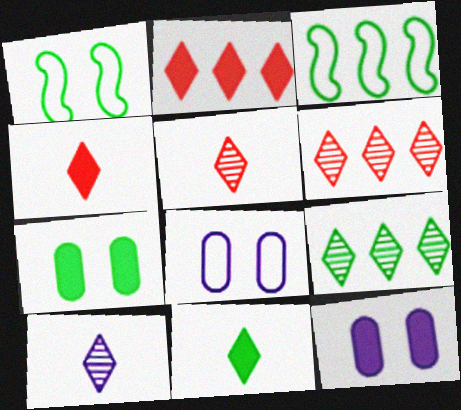[[3, 5, 12]]